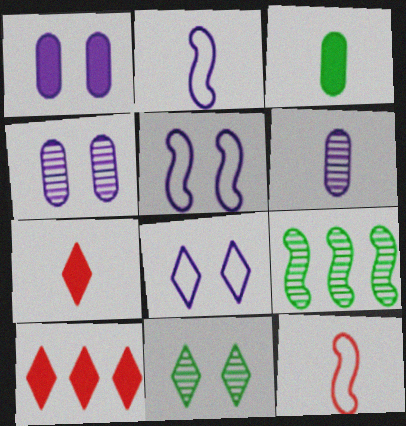[]